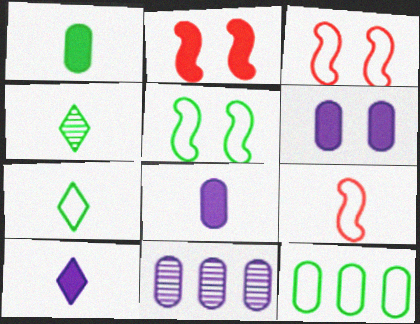[[2, 7, 11], 
[4, 8, 9], 
[5, 7, 12]]